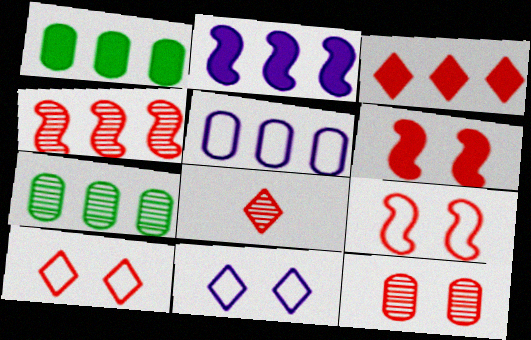[[1, 2, 3], 
[3, 8, 10], 
[4, 8, 12], 
[6, 10, 12]]